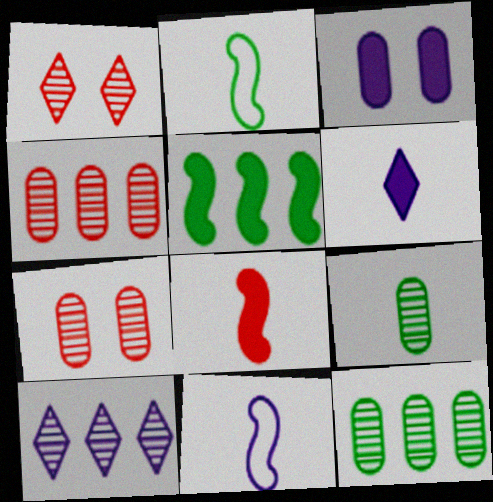[[3, 10, 11]]